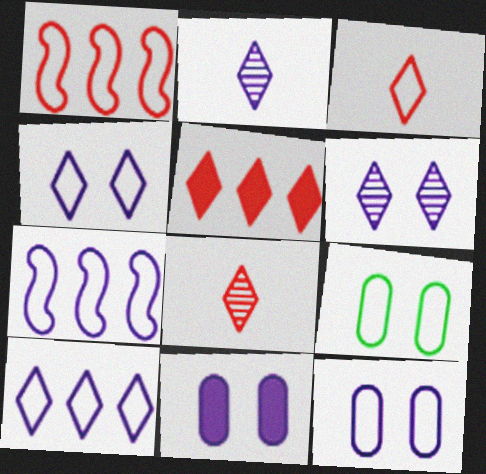[[2, 7, 11], 
[3, 7, 9]]